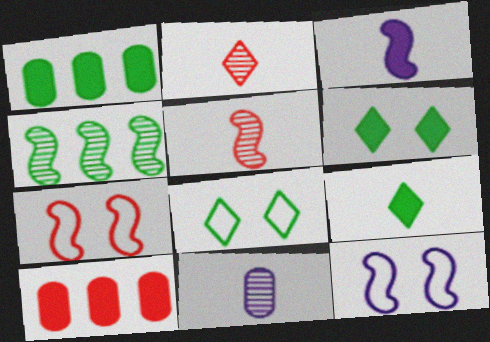[[1, 2, 12], 
[2, 7, 10], 
[3, 4, 7], 
[3, 6, 10]]